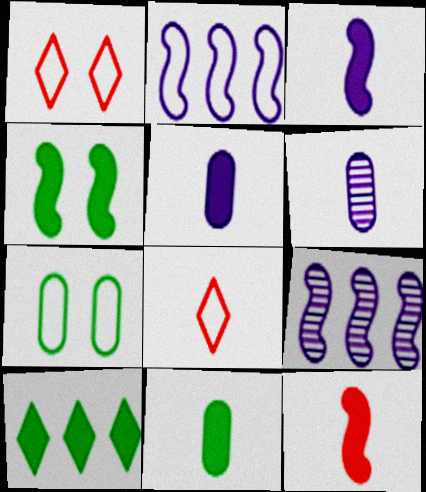[[1, 9, 11], 
[2, 7, 8], 
[4, 10, 11]]